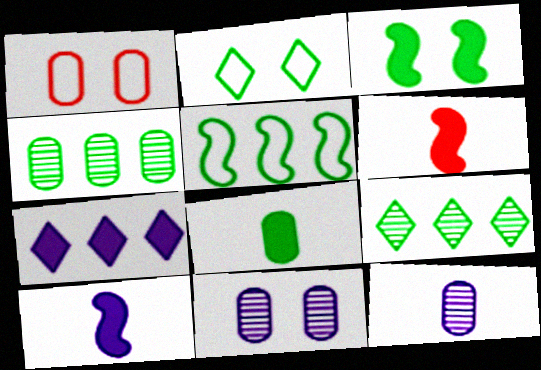[[1, 9, 10]]